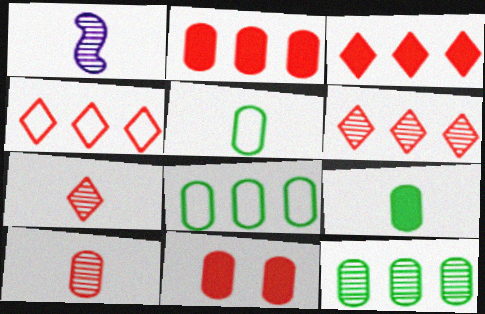[[3, 4, 6]]